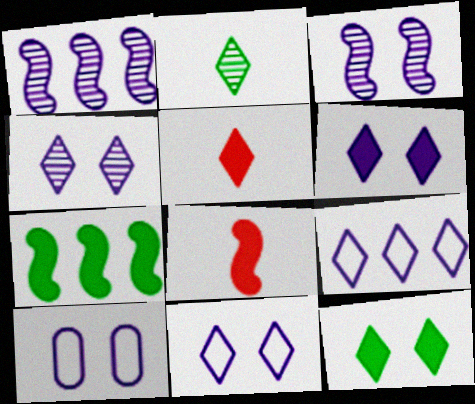[[3, 6, 10], 
[4, 6, 11]]